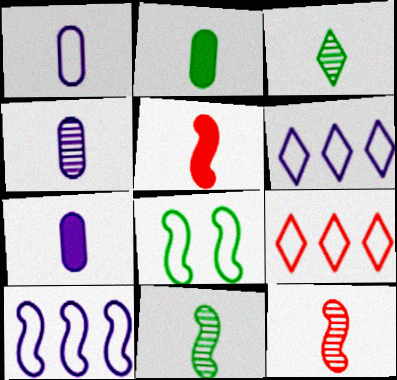[[1, 3, 5], 
[1, 4, 7], 
[1, 8, 9], 
[3, 4, 12]]